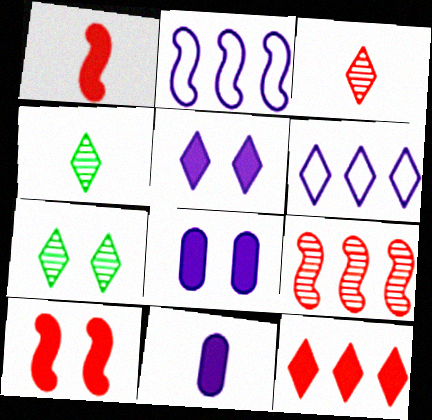[]